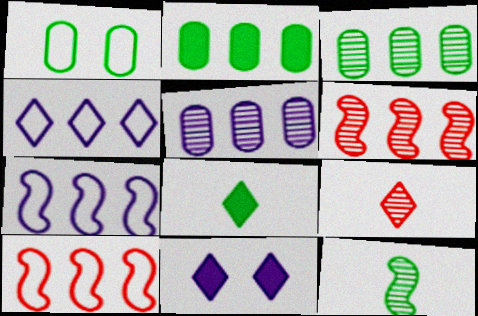[[2, 4, 6]]